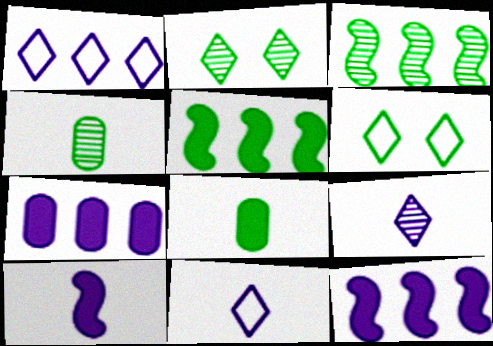[[2, 3, 4], 
[3, 6, 8], 
[4, 5, 6]]